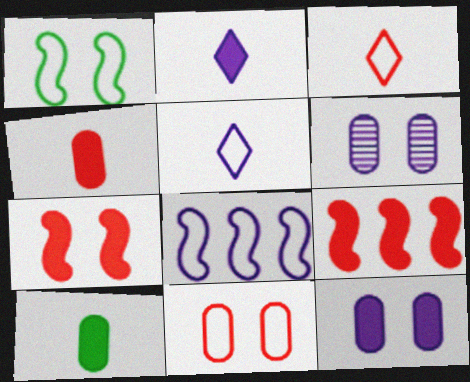[[2, 6, 8]]